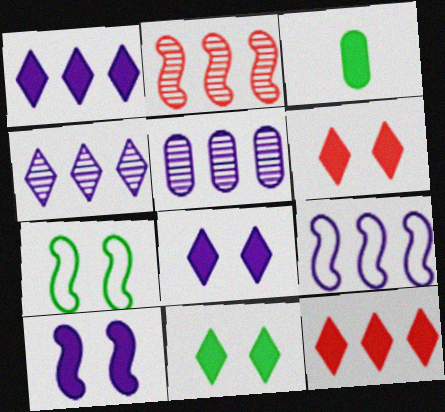[[1, 5, 9], 
[3, 10, 12], 
[6, 8, 11]]